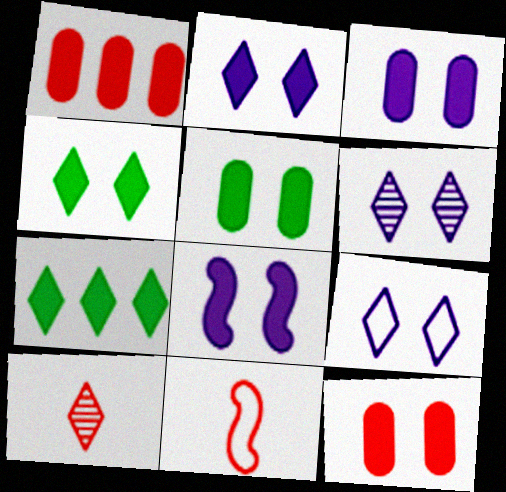[[2, 3, 8], 
[2, 6, 9], 
[3, 5, 12], 
[4, 8, 12], 
[7, 9, 10]]